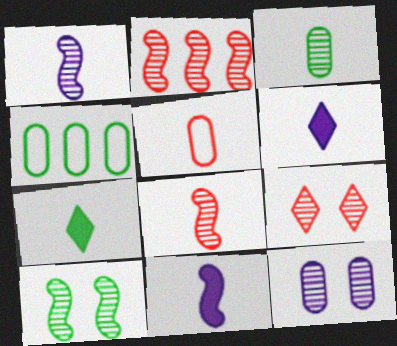[[1, 2, 10], 
[1, 5, 7], 
[4, 7, 10], 
[4, 9, 11], 
[9, 10, 12]]